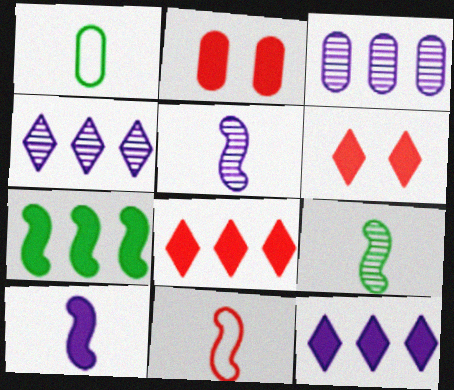[[1, 2, 3], 
[9, 10, 11]]